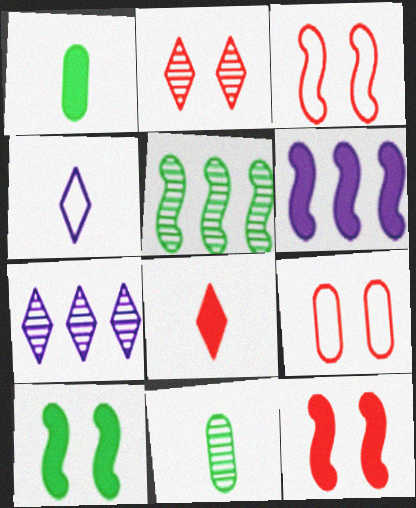[[1, 3, 7], 
[2, 9, 12]]